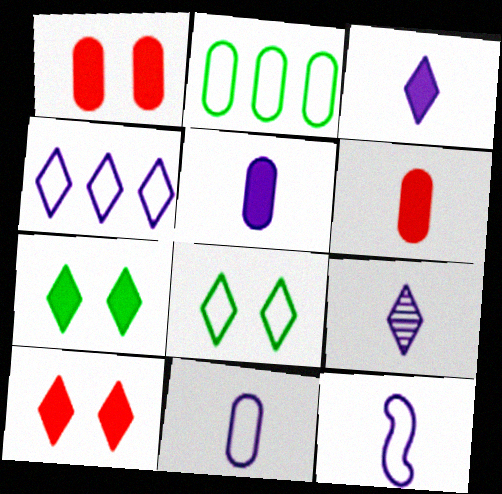[[5, 9, 12]]